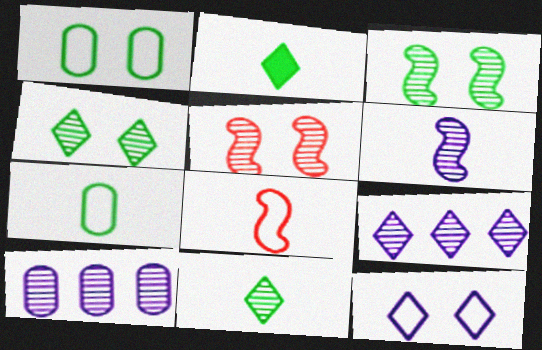[[5, 10, 11]]